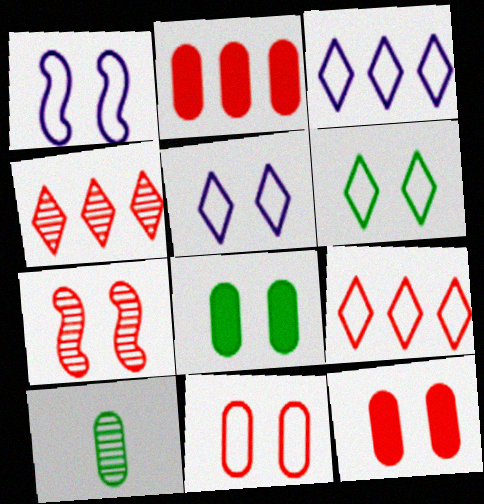[[1, 6, 11], 
[5, 7, 8]]